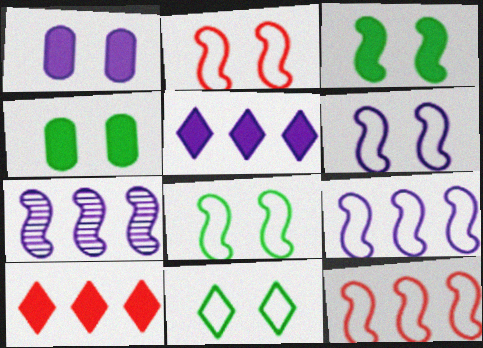[[2, 6, 8]]